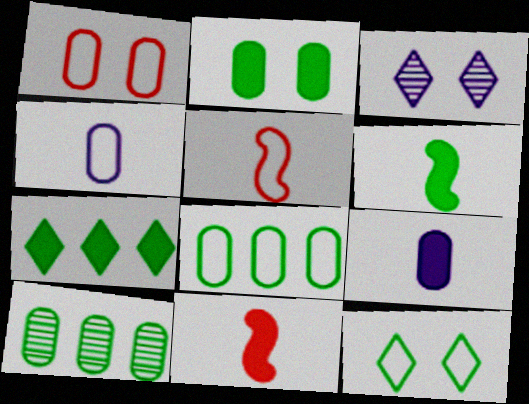[[1, 4, 8], 
[1, 9, 10], 
[2, 6, 7], 
[3, 8, 11], 
[6, 10, 12]]